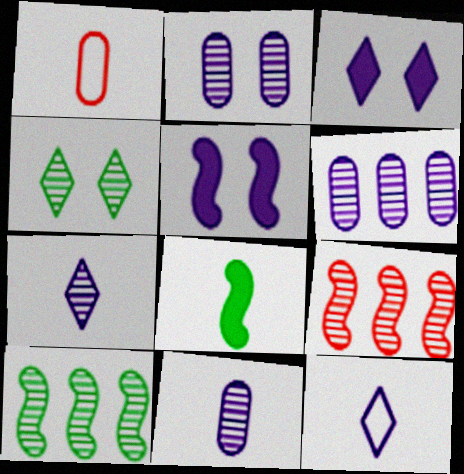[[1, 3, 10], 
[1, 7, 8], 
[2, 6, 11], 
[4, 9, 11], 
[5, 6, 12]]